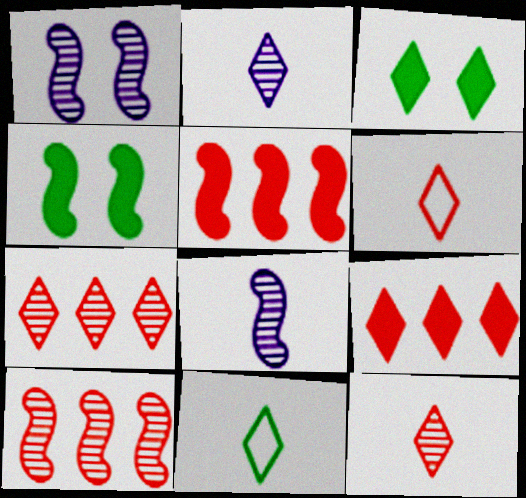[]